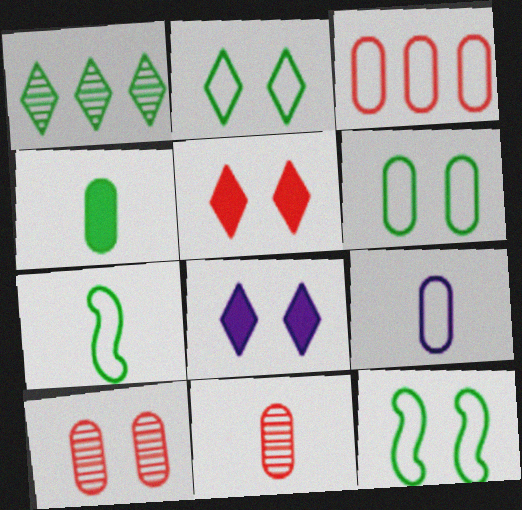[[1, 4, 12], 
[2, 6, 12], 
[3, 6, 9], 
[4, 9, 11], 
[8, 10, 12]]